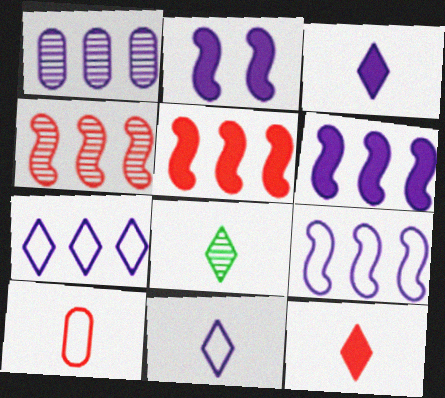[[1, 2, 11], 
[1, 6, 7], 
[8, 11, 12]]